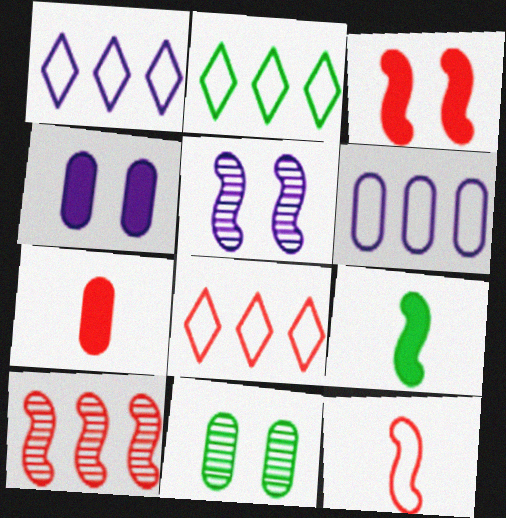[[1, 2, 8], 
[2, 5, 7], 
[2, 9, 11], 
[3, 10, 12], 
[6, 7, 11]]